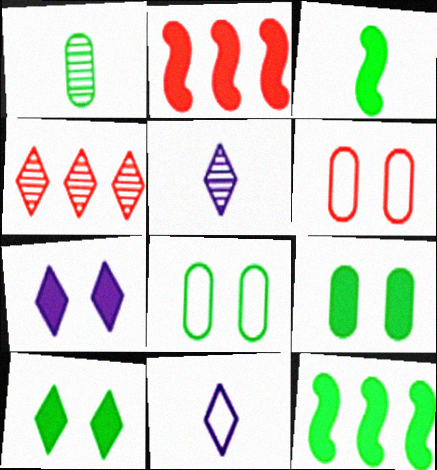[[2, 5, 8], 
[4, 10, 11], 
[5, 6, 12]]